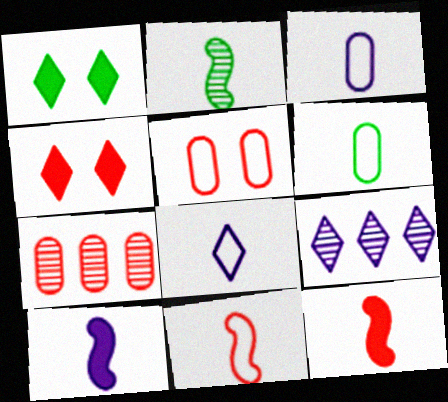[[2, 10, 11], 
[4, 7, 11], 
[6, 8, 11]]